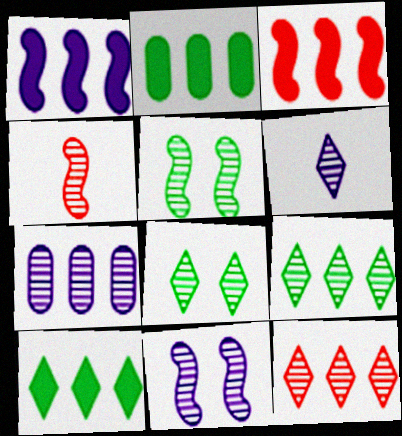[[4, 7, 8], 
[6, 7, 11], 
[6, 8, 12]]